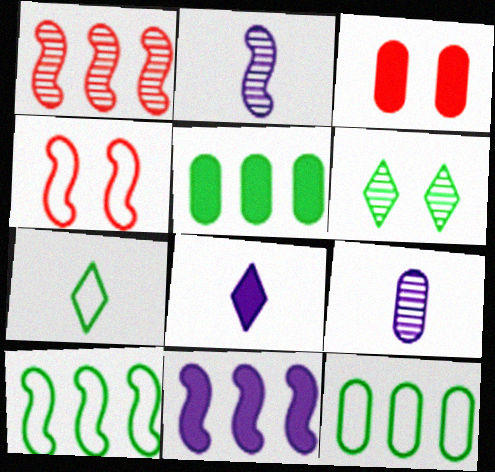[[1, 6, 9], 
[1, 10, 11], 
[3, 9, 12]]